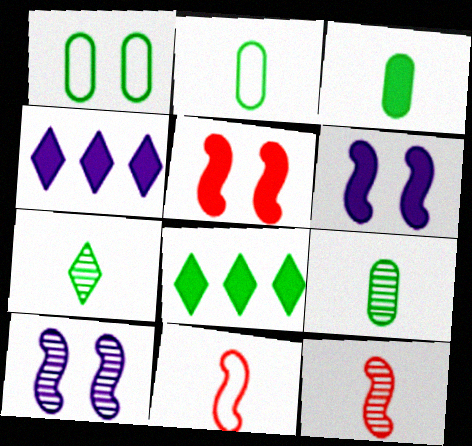[[1, 4, 12], 
[2, 3, 9], 
[3, 4, 5]]